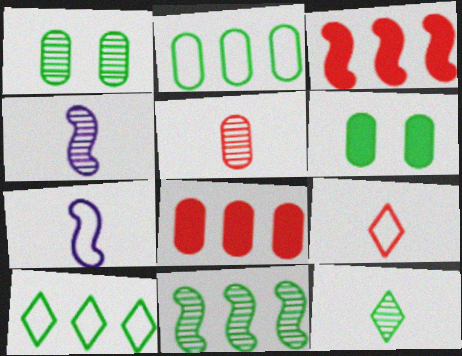[[1, 11, 12], 
[4, 5, 12]]